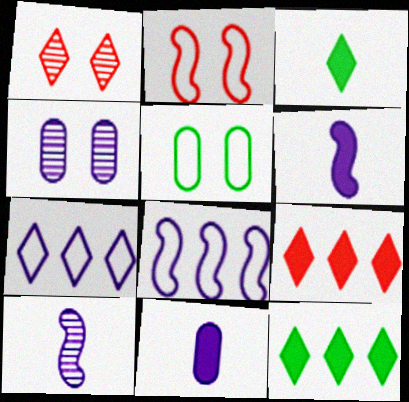[[1, 3, 7], 
[4, 6, 7], 
[5, 9, 10]]